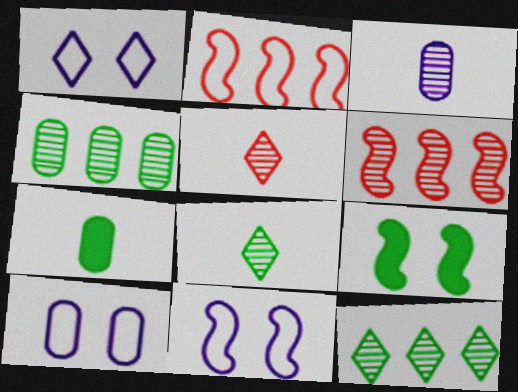[[1, 6, 7], 
[1, 10, 11]]